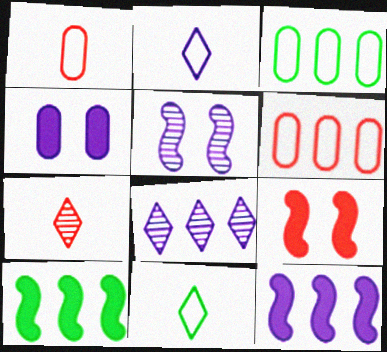[[6, 7, 9], 
[6, 8, 10]]